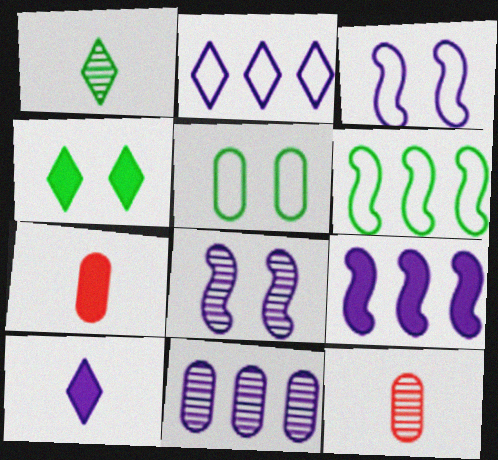[[2, 9, 11], 
[3, 10, 11], 
[4, 7, 9], 
[5, 7, 11]]